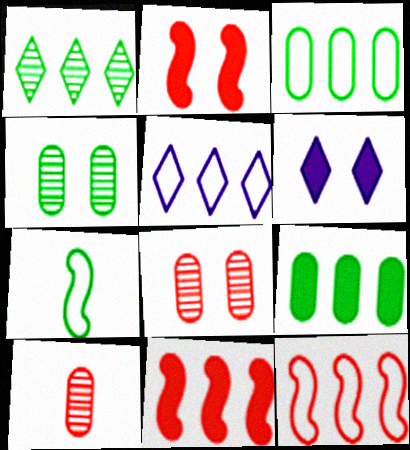[[3, 5, 12]]